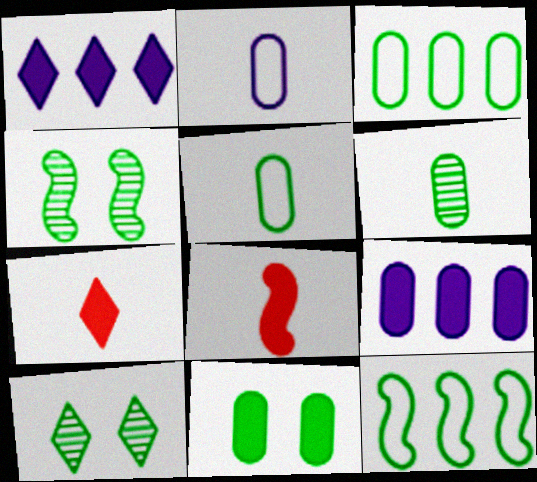[[1, 8, 11], 
[3, 6, 11]]